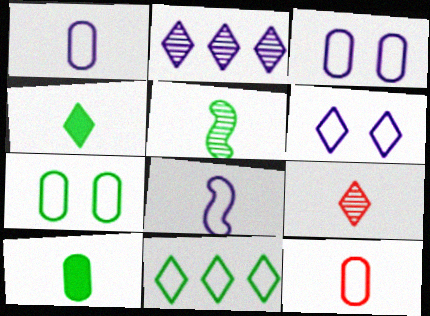[[8, 9, 10]]